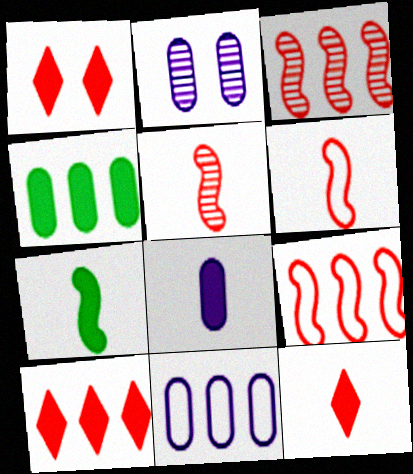[[1, 10, 12], 
[2, 8, 11], 
[7, 8, 12]]